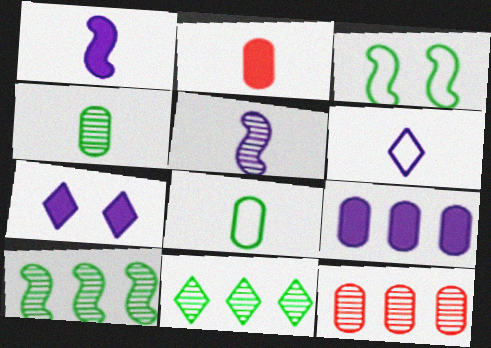[[1, 7, 9]]